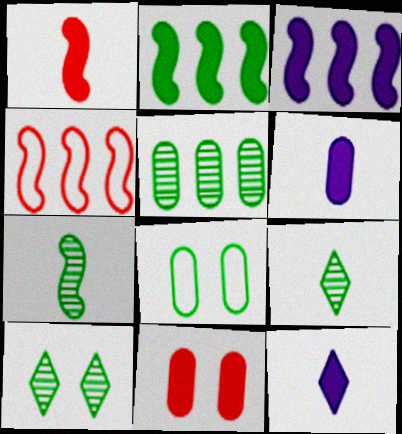[[2, 8, 9], 
[2, 11, 12], 
[4, 6, 10], 
[5, 7, 10]]